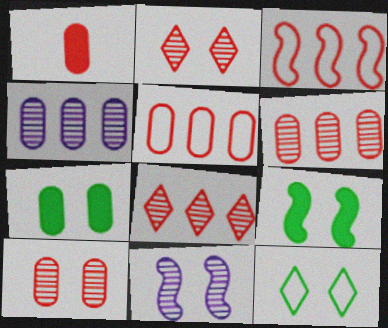[[1, 2, 3], 
[1, 5, 10]]